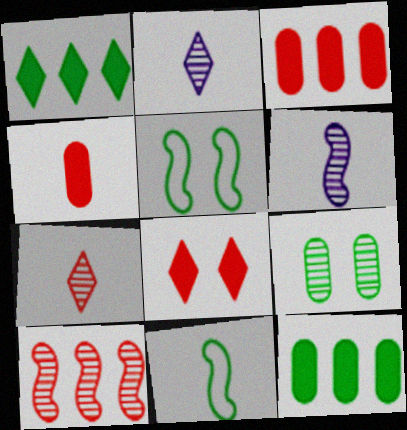[[1, 9, 11], 
[2, 3, 5], 
[2, 4, 11], 
[2, 9, 10]]